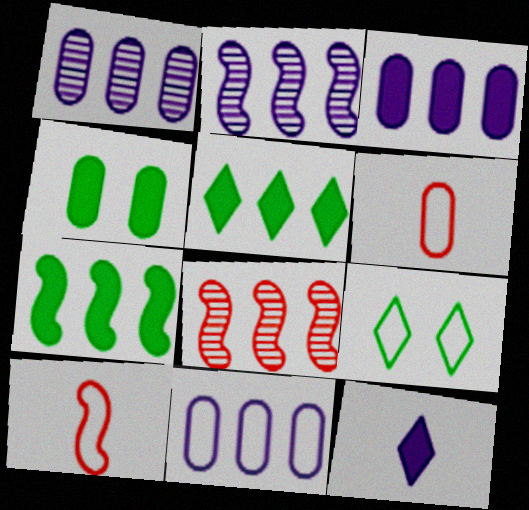[[1, 3, 11], 
[1, 4, 6], 
[5, 8, 11], 
[9, 10, 11]]